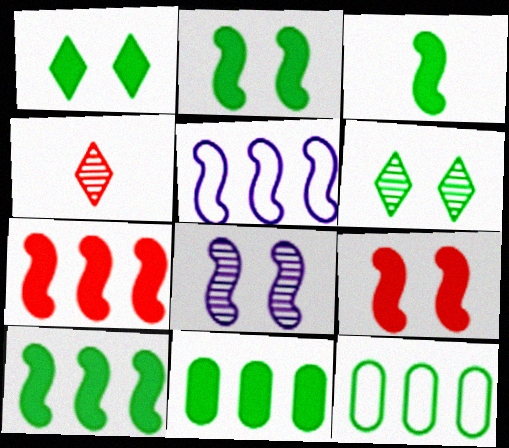[[1, 3, 11], 
[2, 3, 10], 
[3, 6, 12]]